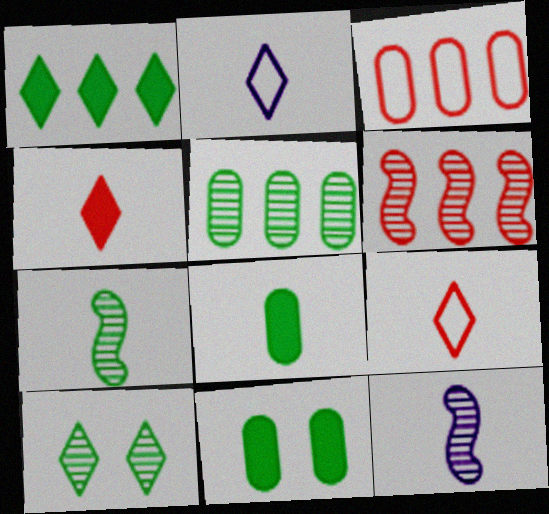[[2, 6, 11], 
[5, 7, 10], 
[8, 9, 12]]